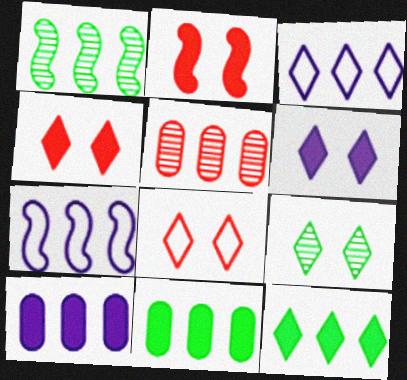[[5, 7, 12], 
[6, 8, 9]]